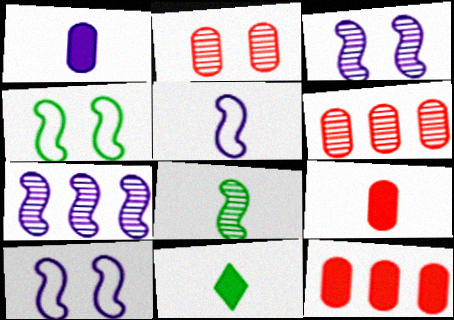[[6, 10, 11]]